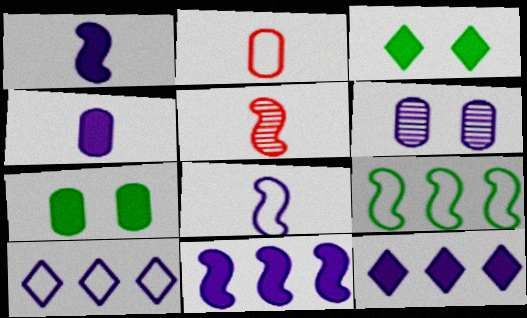[[1, 6, 10], 
[5, 7, 10], 
[6, 8, 12]]